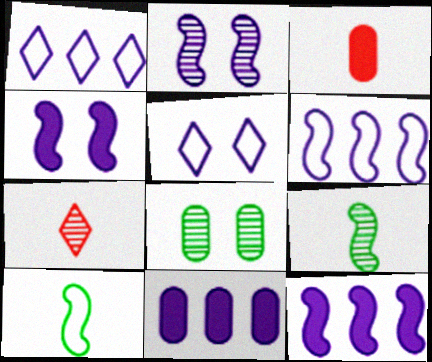[]